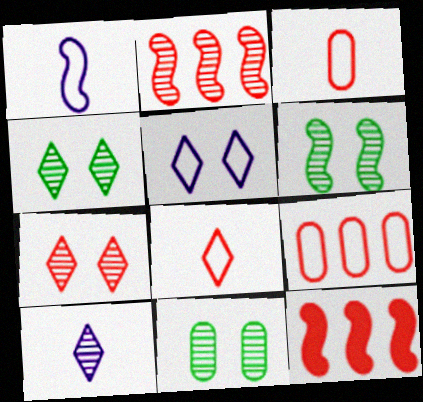[[1, 6, 12], 
[2, 10, 11], 
[3, 7, 12], 
[4, 6, 11]]